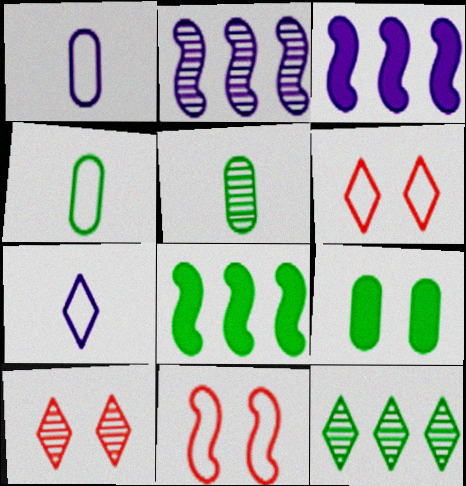[[1, 8, 10], 
[2, 5, 10], 
[3, 4, 10], 
[3, 5, 6]]